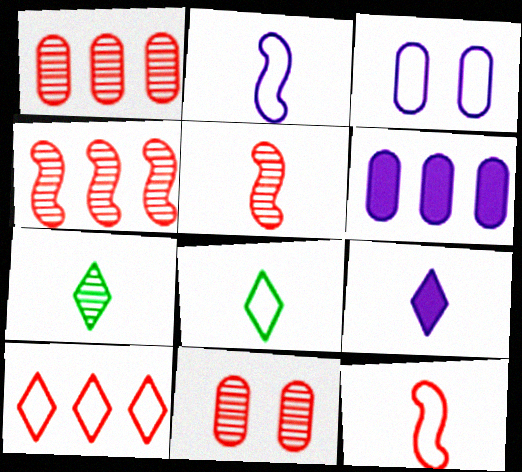[]